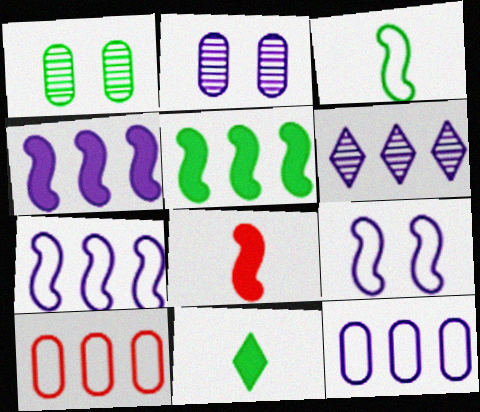[[4, 6, 12], 
[5, 6, 10]]